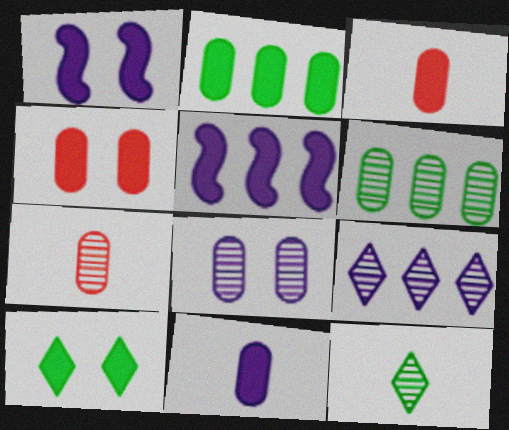[[1, 4, 10], 
[2, 4, 11], 
[3, 5, 10], 
[6, 7, 8]]